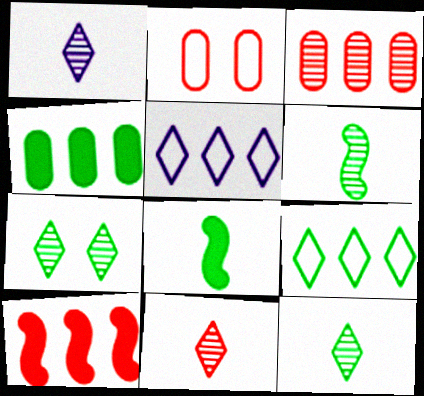[[1, 11, 12], 
[2, 10, 11]]